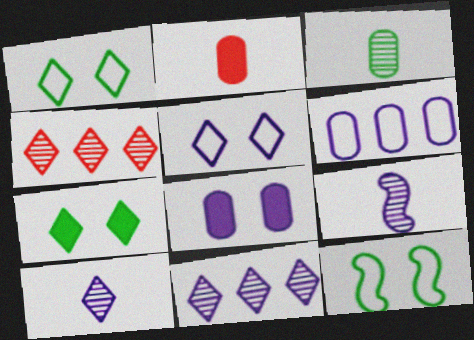[[2, 11, 12]]